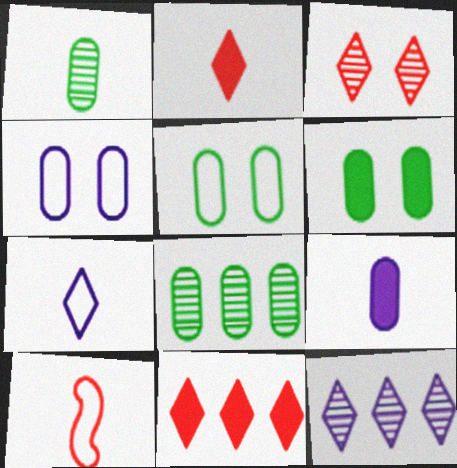[[6, 10, 12]]